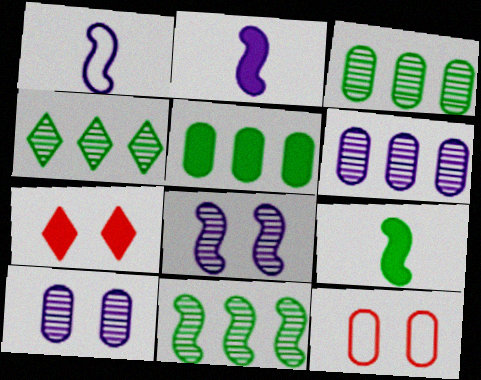[[1, 3, 7], 
[2, 4, 12], 
[2, 5, 7], 
[3, 4, 11]]